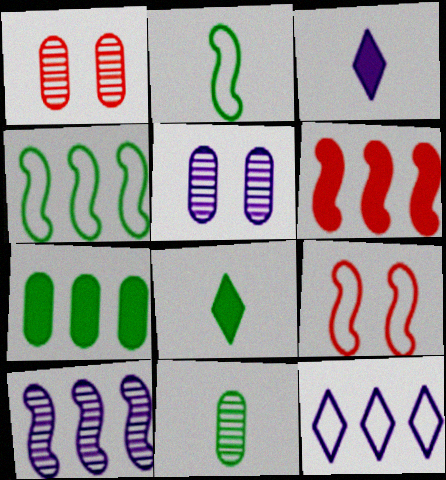[[1, 3, 4], 
[2, 8, 11], 
[4, 6, 10]]